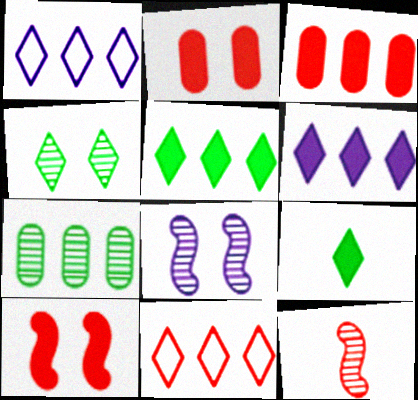[[2, 11, 12]]